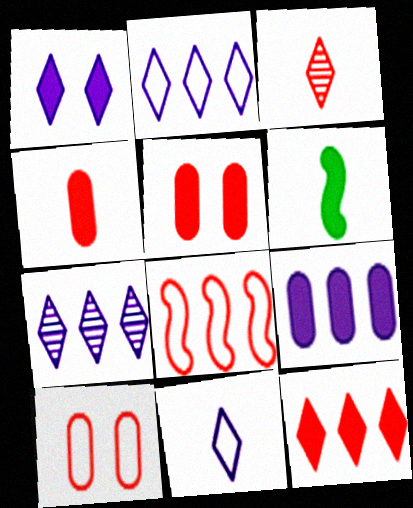[[1, 7, 11], 
[3, 5, 8], 
[6, 7, 10]]